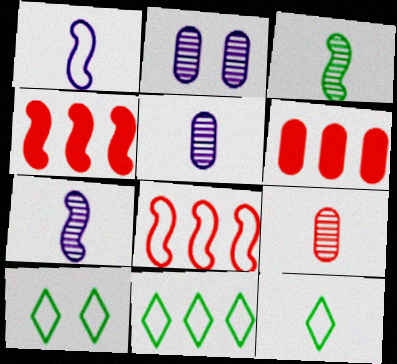[[2, 4, 12], 
[4, 5, 10], 
[6, 7, 10], 
[10, 11, 12]]